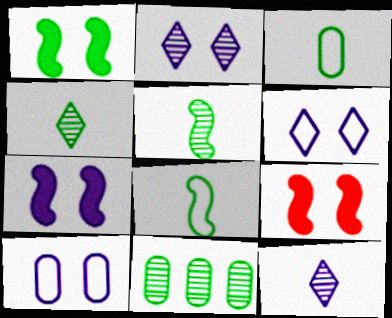[[1, 7, 9], 
[2, 7, 10]]